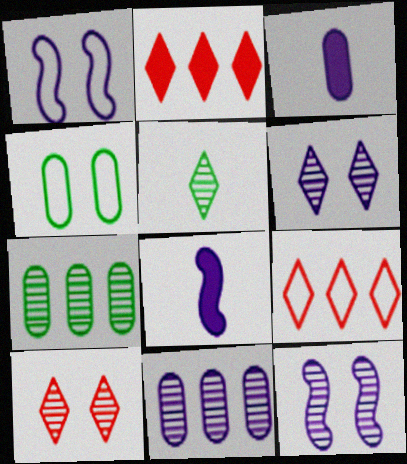[]